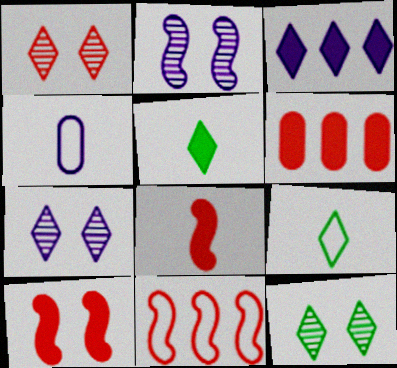[[1, 3, 9], 
[1, 7, 12], 
[2, 3, 4], 
[2, 6, 9]]